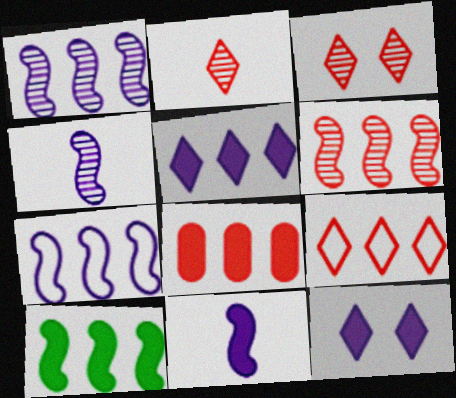[[5, 8, 10], 
[6, 7, 10], 
[6, 8, 9]]